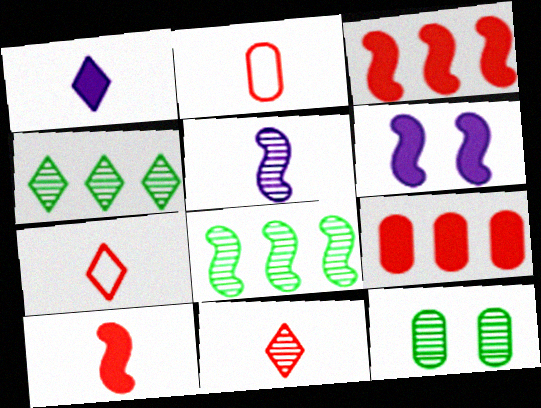[[2, 4, 6], 
[2, 10, 11]]